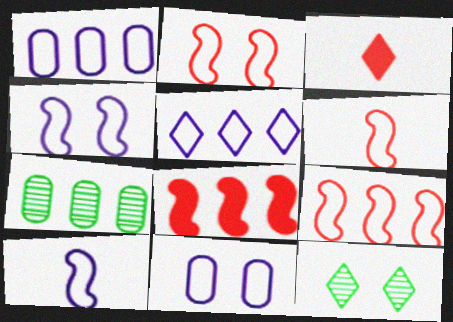[[2, 6, 9], 
[3, 4, 7], 
[3, 5, 12], 
[5, 7, 8], 
[5, 10, 11]]